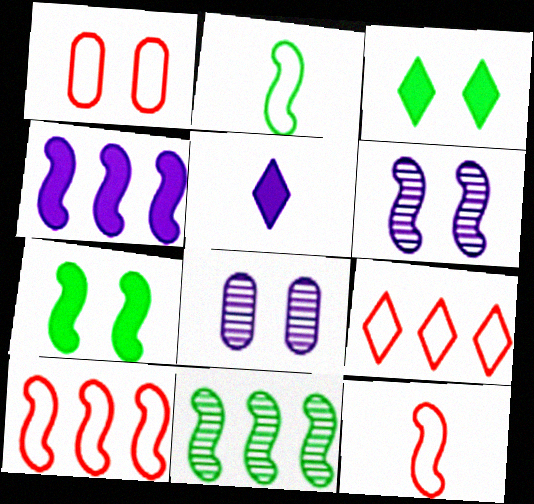[[1, 3, 6], 
[1, 5, 11], 
[1, 9, 12], 
[2, 7, 11], 
[4, 10, 11]]